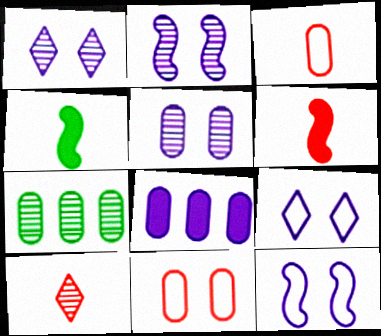[[1, 2, 5], 
[2, 7, 10], 
[3, 6, 10], 
[6, 7, 9]]